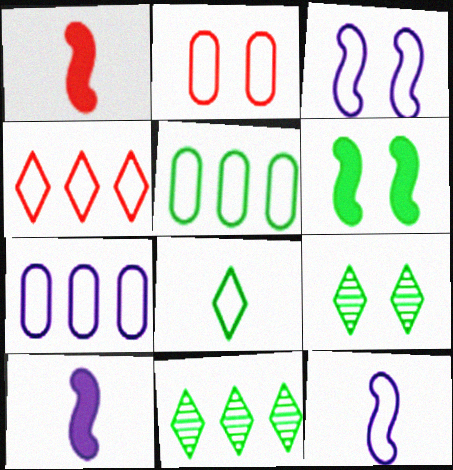[[1, 7, 9], 
[2, 10, 11]]